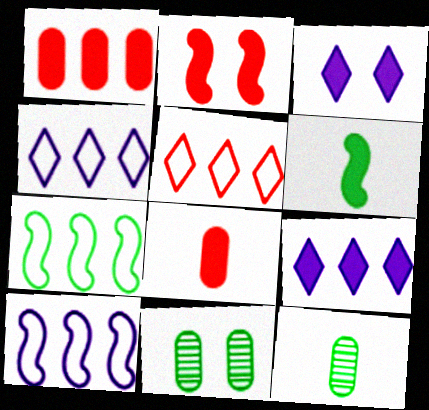[[1, 3, 6], 
[2, 4, 12]]